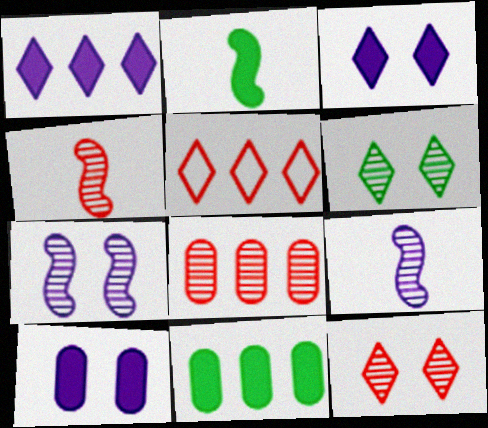[[4, 8, 12], 
[6, 8, 9]]